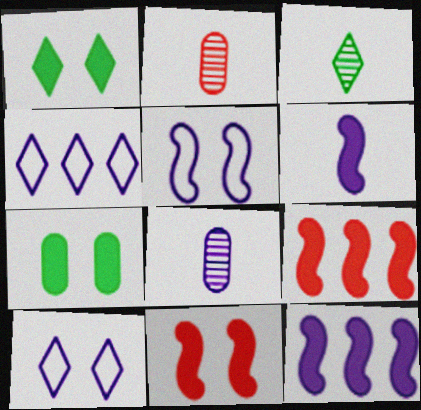[[8, 10, 12]]